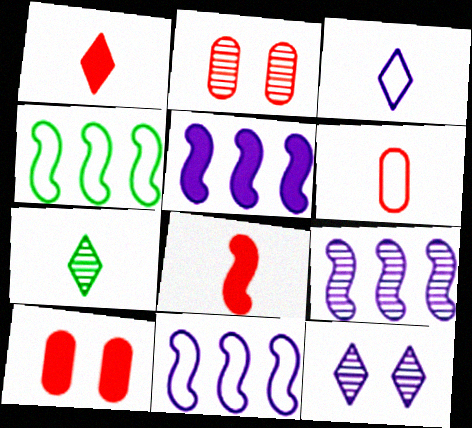[[1, 3, 7], 
[2, 7, 9], 
[5, 9, 11], 
[7, 10, 11]]